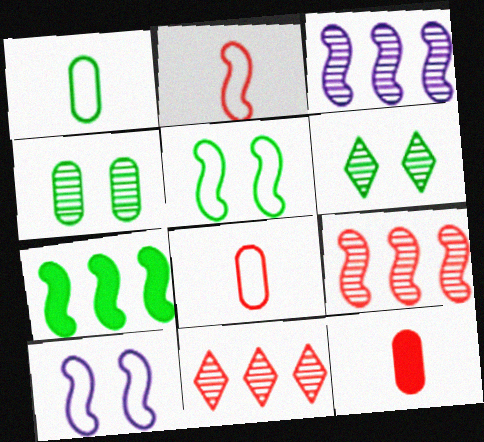[[1, 6, 7]]